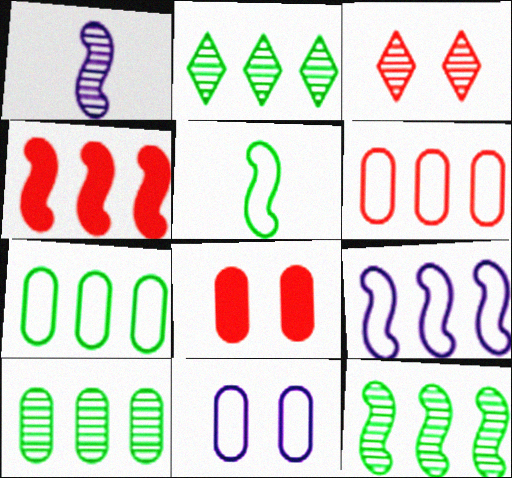[[1, 3, 10], 
[2, 10, 12], 
[4, 9, 12]]